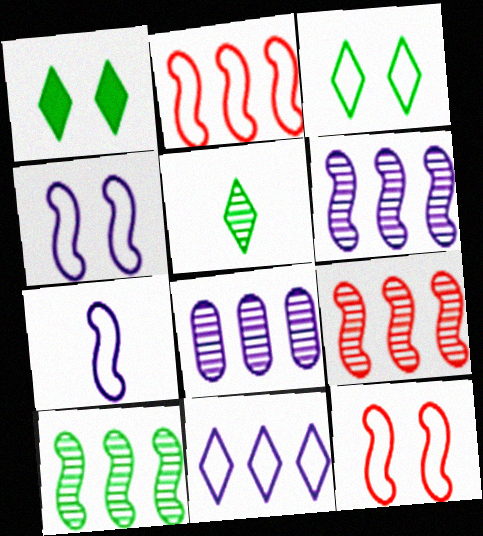[[6, 9, 10]]